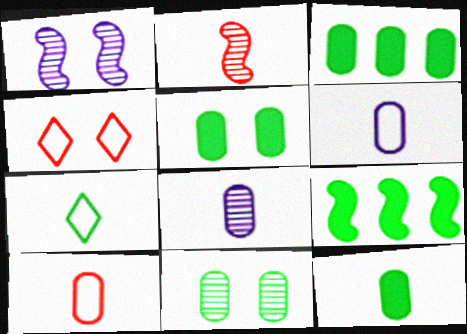[[1, 4, 5], 
[3, 5, 12], 
[4, 8, 9], 
[7, 9, 11], 
[8, 10, 12]]